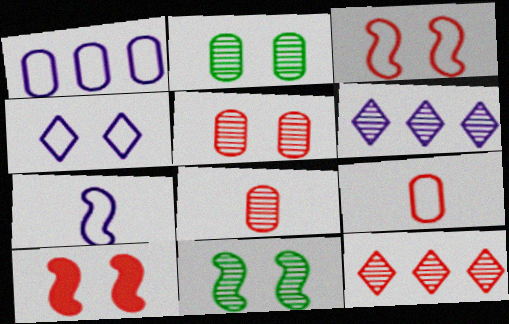[[1, 4, 7], 
[2, 4, 10], 
[6, 8, 11], 
[9, 10, 12]]